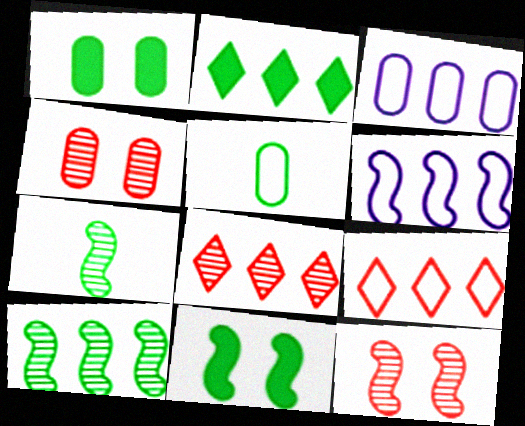[]